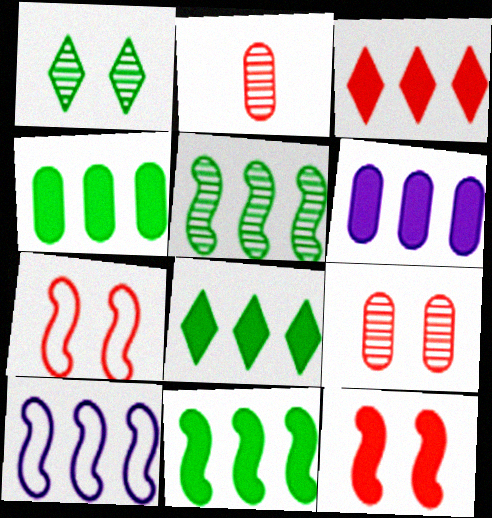[[2, 3, 7], 
[3, 6, 11], 
[4, 8, 11]]